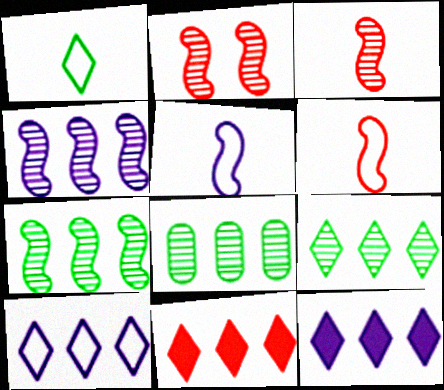[[7, 8, 9], 
[9, 10, 11]]